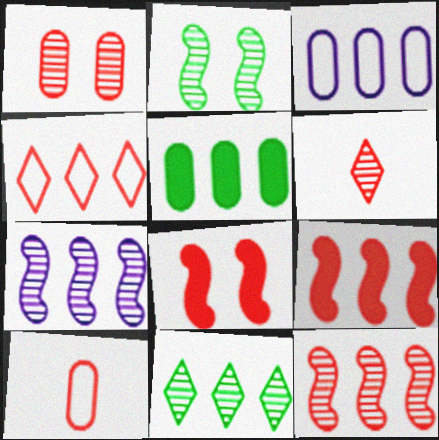[[1, 6, 12], 
[3, 9, 11], 
[4, 5, 7]]